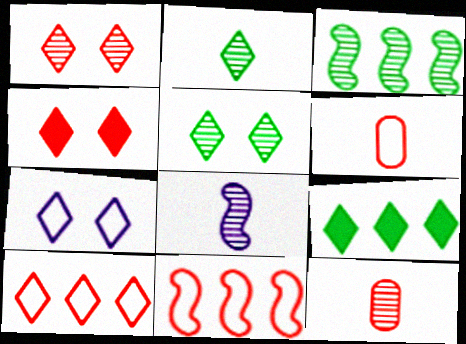[[2, 8, 12], 
[4, 5, 7], 
[4, 11, 12]]